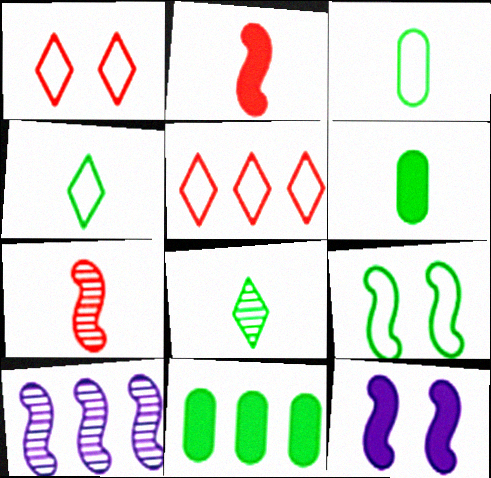[[1, 6, 10], 
[2, 9, 10], 
[5, 10, 11], 
[8, 9, 11]]